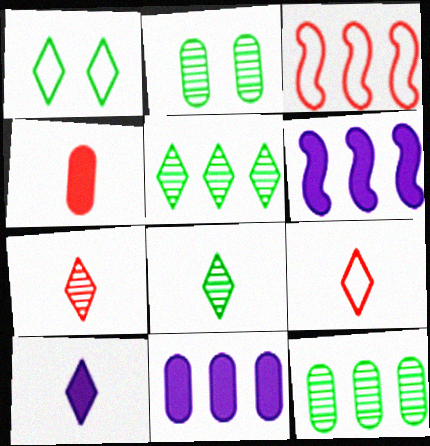[[2, 3, 10], 
[2, 6, 9], 
[3, 5, 11], 
[8, 9, 10]]